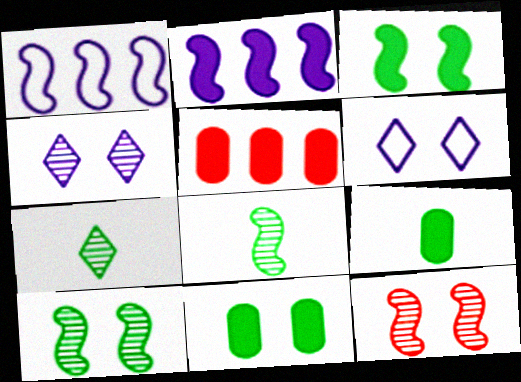[[5, 6, 8], 
[6, 11, 12]]